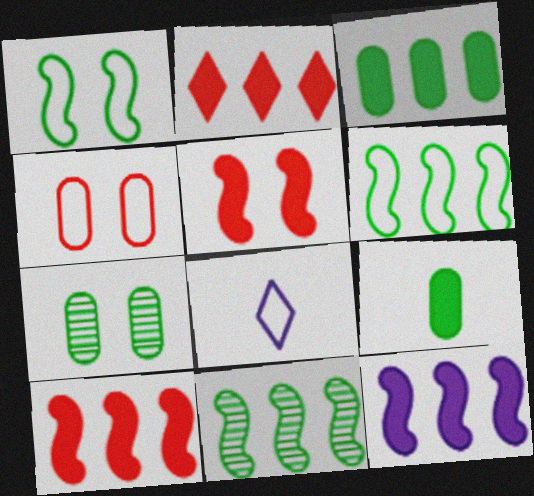[[2, 3, 12], 
[4, 6, 8], 
[7, 8, 10]]